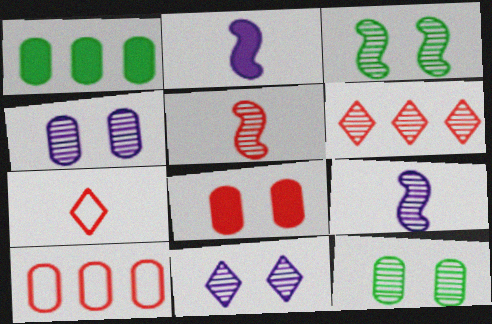[[6, 9, 12]]